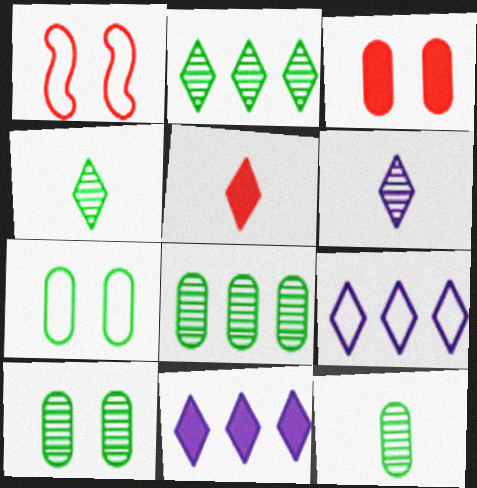[[1, 11, 12], 
[8, 10, 12]]